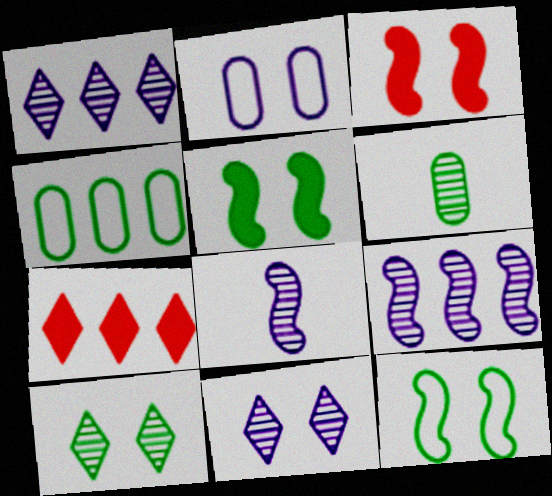[[2, 3, 10], 
[4, 7, 9]]